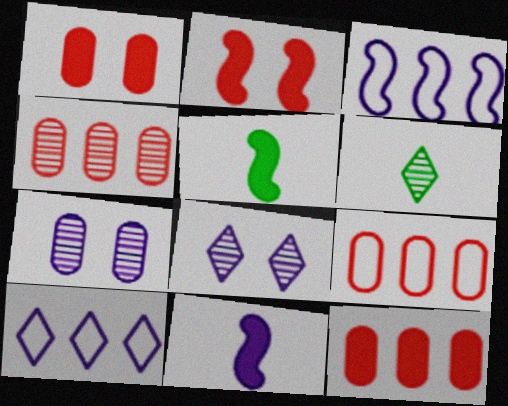[[1, 3, 6], 
[4, 9, 12], 
[5, 8, 9], 
[7, 10, 11]]